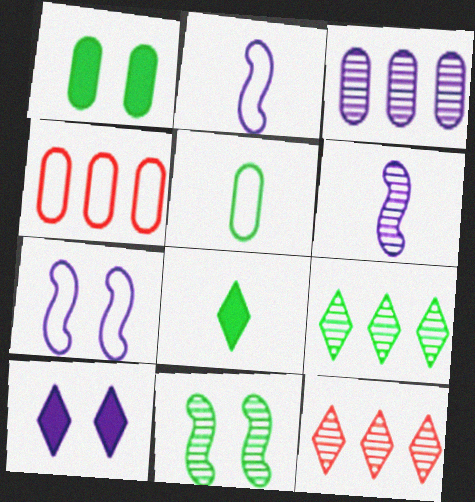[[1, 2, 12], 
[2, 3, 10]]